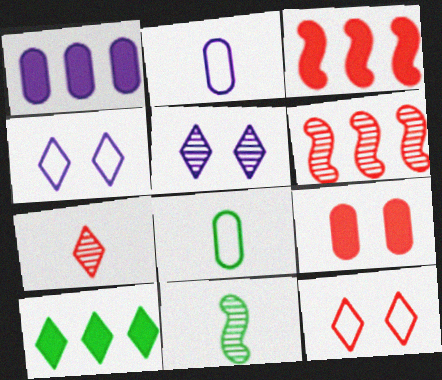[[1, 3, 10], 
[1, 11, 12], 
[3, 5, 8], 
[4, 7, 10]]